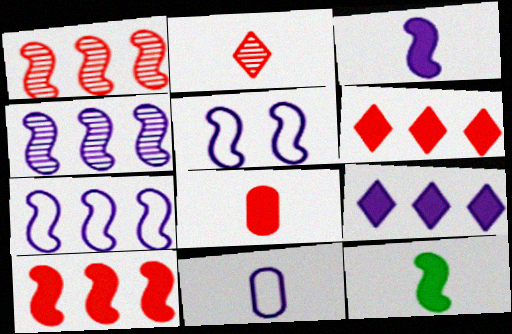[[1, 5, 12], 
[2, 11, 12], 
[3, 4, 5]]